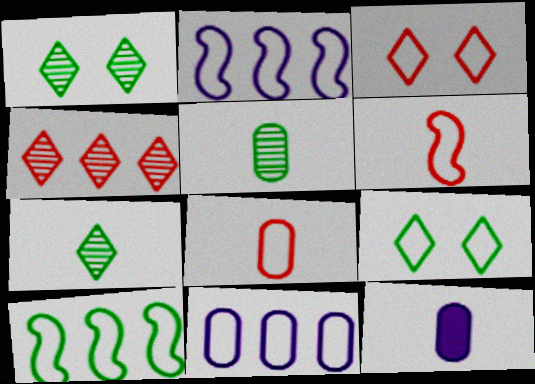[[2, 8, 9], 
[5, 8, 12], 
[6, 7, 12], 
[6, 9, 11]]